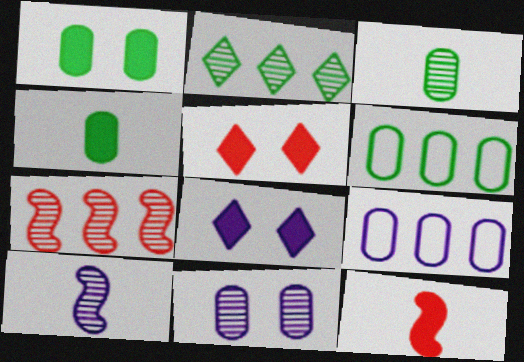[[1, 3, 6], 
[5, 6, 10], 
[8, 9, 10]]